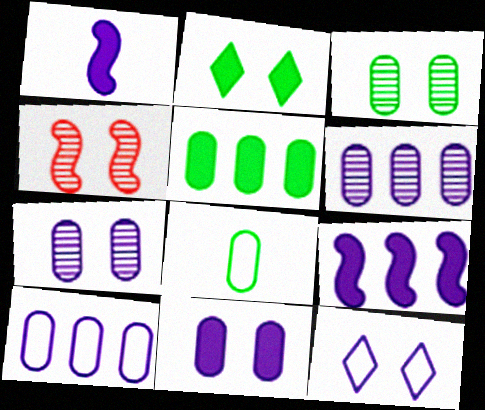[[1, 6, 12], 
[3, 5, 8]]